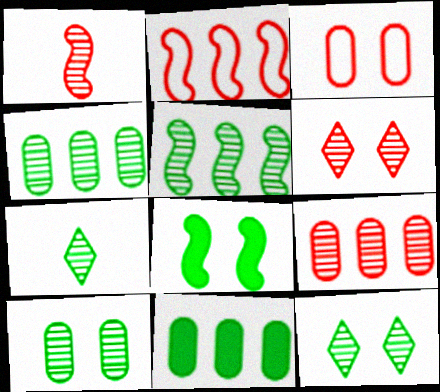[[1, 6, 9], 
[5, 7, 10]]